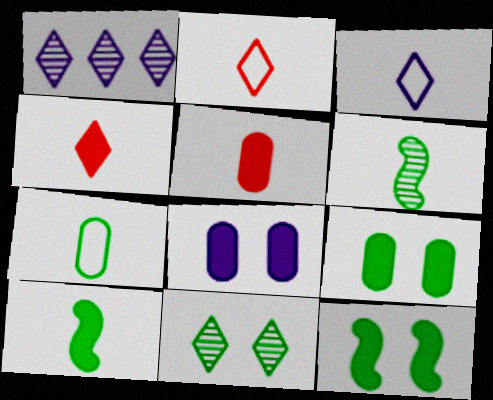[[3, 5, 6]]